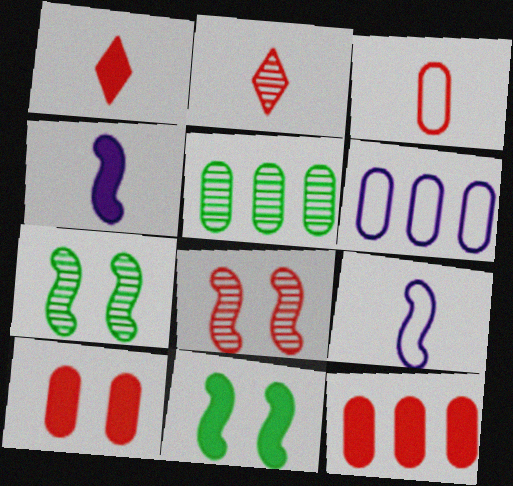[[1, 6, 7], 
[2, 6, 11], 
[5, 6, 12]]